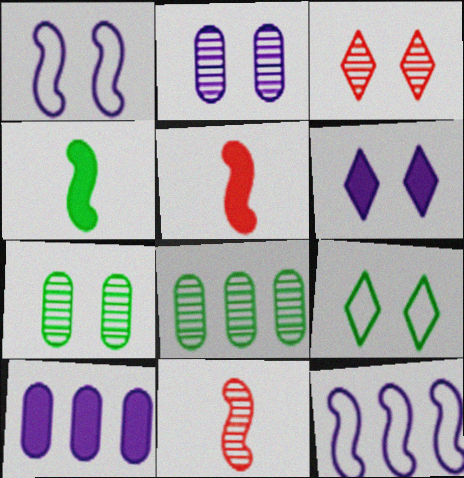[[1, 2, 6], 
[3, 6, 9], 
[4, 8, 9], 
[9, 10, 11]]